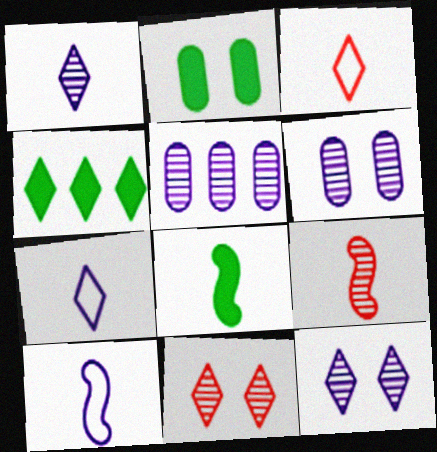[[2, 4, 8], 
[3, 4, 12], 
[4, 7, 11], 
[8, 9, 10]]